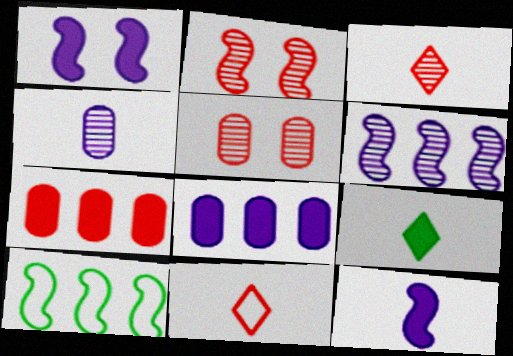[[1, 7, 9], 
[2, 7, 11], 
[2, 10, 12]]